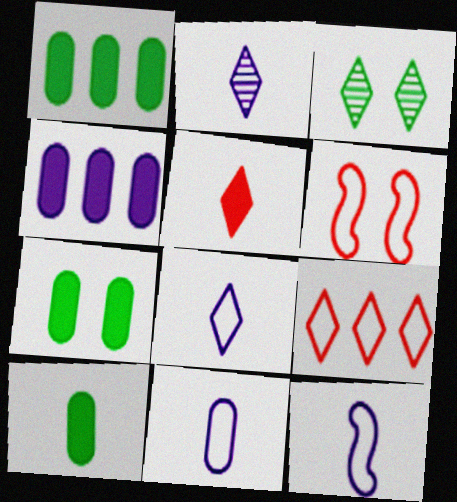[[1, 2, 6], 
[1, 7, 10], 
[8, 11, 12]]